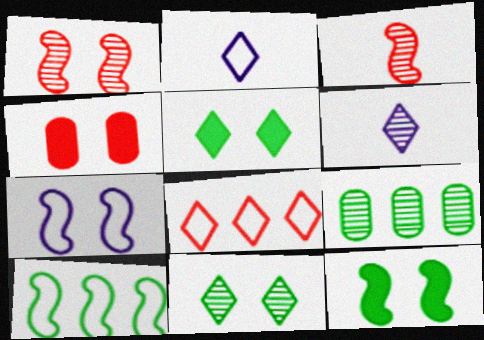[[1, 6, 9], 
[1, 7, 12], 
[3, 4, 8], 
[4, 6, 10], 
[4, 7, 11], 
[5, 6, 8]]